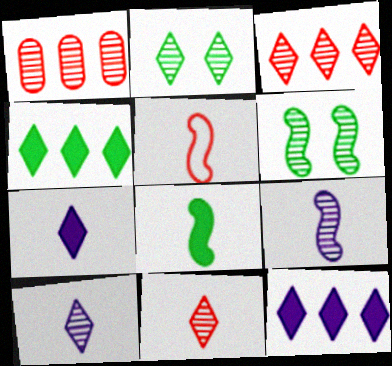[[1, 2, 9], 
[1, 6, 10], 
[2, 3, 10], 
[5, 8, 9]]